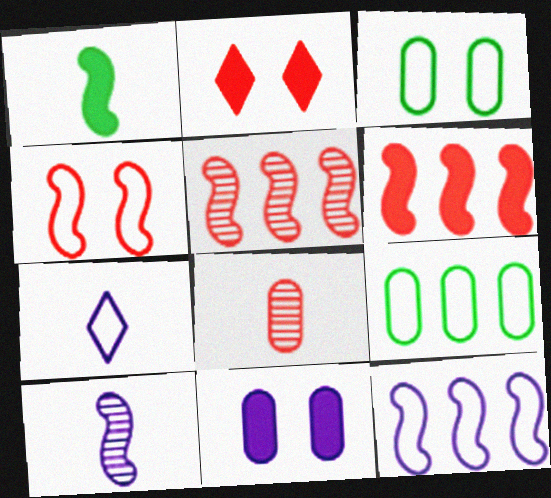[[1, 7, 8], 
[2, 9, 10], 
[4, 7, 9], 
[8, 9, 11]]